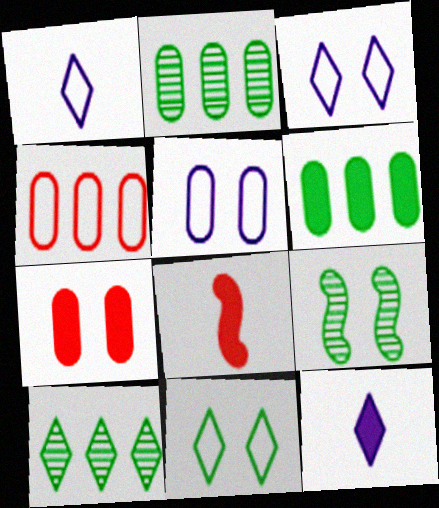[[2, 3, 8], 
[3, 7, 9], 
[4, 9, 12], 
[5, 8, 10]]